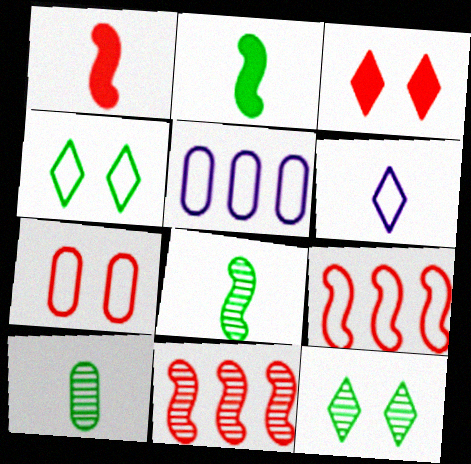[[1, 5, 12], 
[1, 6, 10], 
[3, 5, 8]]